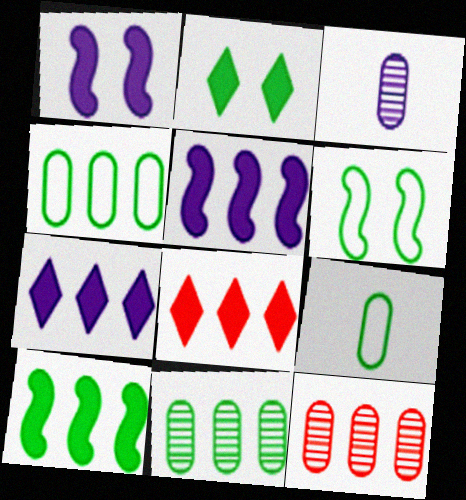[[3, 6, 8]]